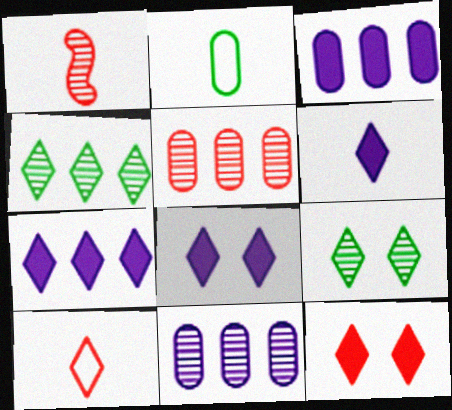[[1, 2, 6], 
[1, 9, 11], 
[4, 8, 10], 
[6, 7, 8], 
[7, 9, 10]]